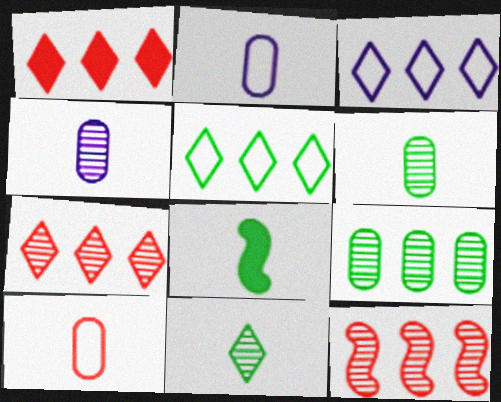[]